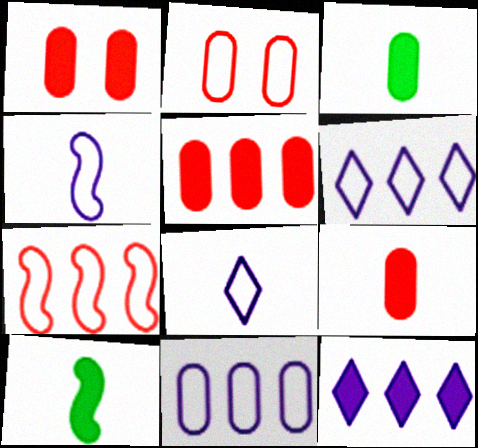[[1, 5, 9], 
[1, 10, 12]]